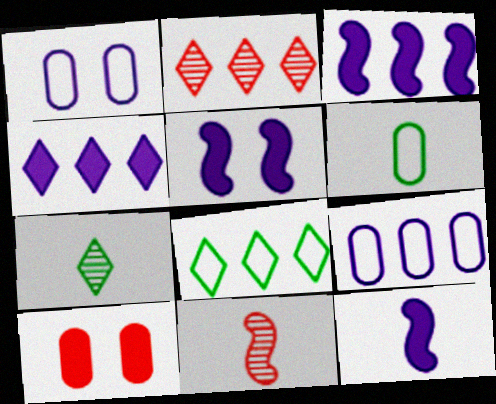[[2, 4, 8], 
[2, 5, 6], 
[3, 5, 12]]